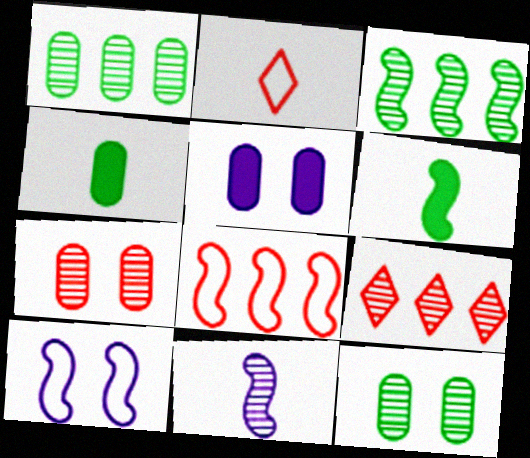[[2, 3, 5], 
[2, 4, 11], 
[4, 9, 10], 
[9, 11, 12]]